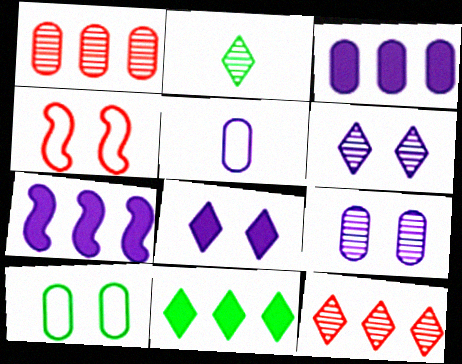[[2, 3, 4], 
[2, 6, 12], 
[3, 5, 9], 
[5, 6, 7]]